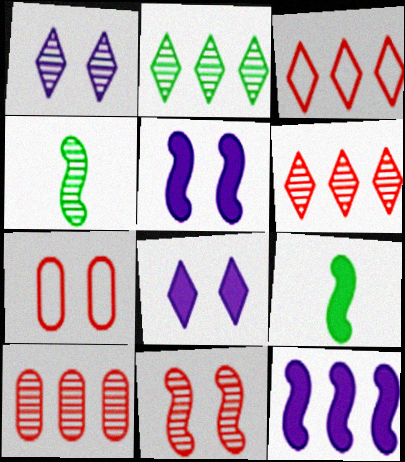[[1, 4, 10]]